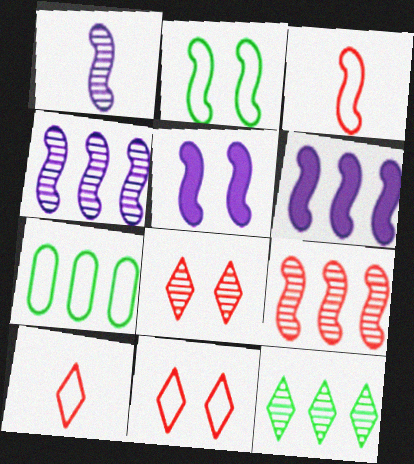[]